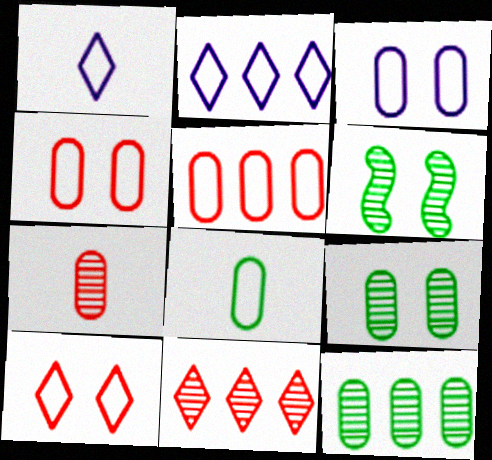[[3, 5, 8]]